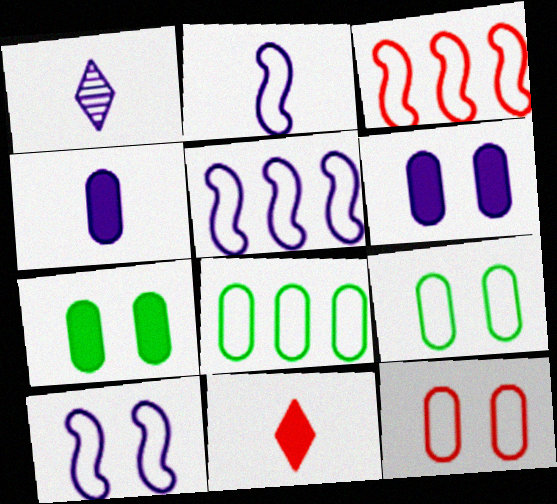[[1, 2, 4], 
[1, 3, 7], 
[1, 5, 6], 
[2, 5, 10]]